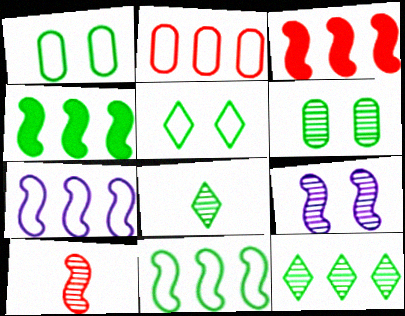[[1, 4, 8]]